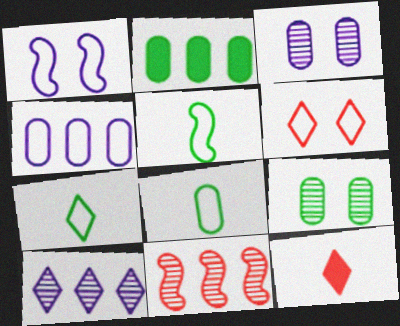[[2, 8, 9], 
[4, 5, 6], 
[5, 7, 8]]